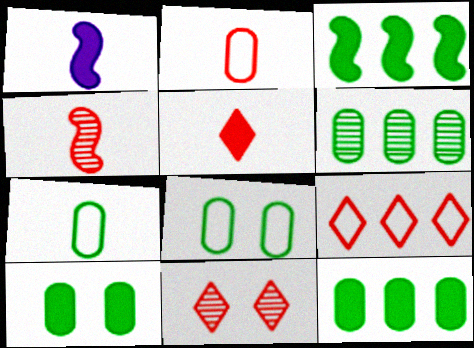[[2, 4, 5], 
[5, 9, 11], 
[6, 7, 10]]